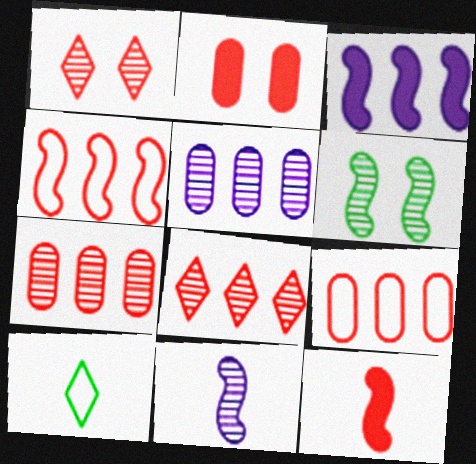[[1, 9, 12]]